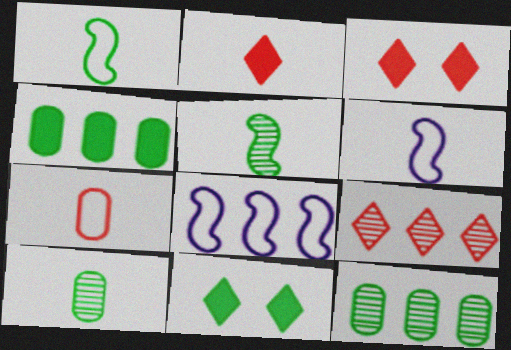[[1, 11, 12], 
[2, 6, 10], 
[3, 6, 12], 
[3, 8, 10], 
[4, 8, 9]]